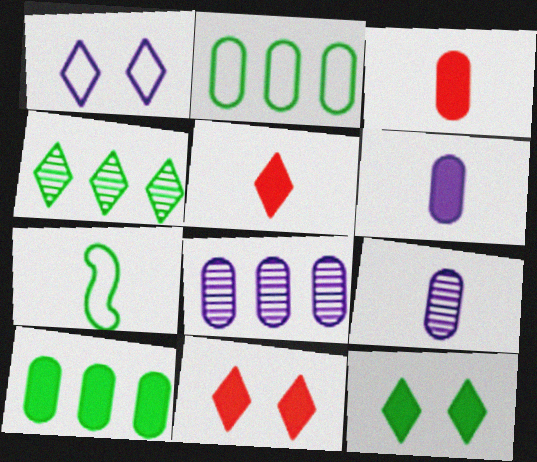[[1, 4, 5], 
[5, 7, 9], 
[7, 8, 11]]